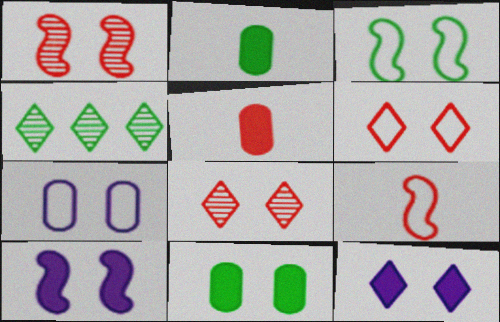[[1, 3, 10], 
[2, 3, 4], 
[3, 6, 7]]